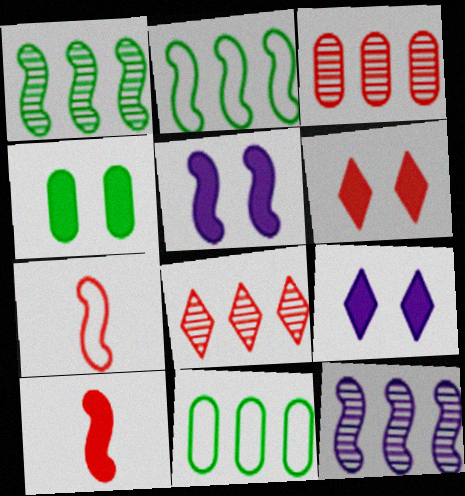[[1, 5, 7], 
[3, 6, 7], 
[4, 5, 6]]